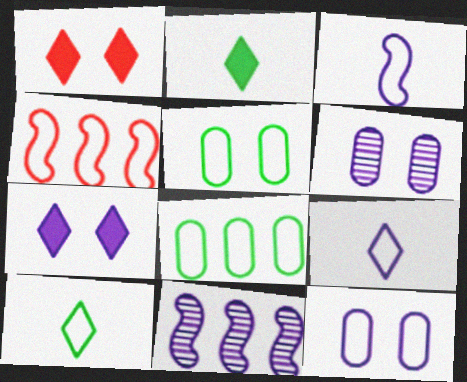[[2, 4, 6], 
[4, 5, 9], 
[4, 10, 12]]